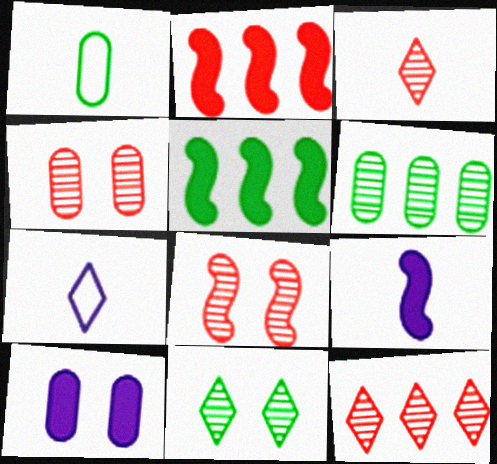[[1, 3, 9], 
[1, 5, 11], 
[4, 5, 7]]